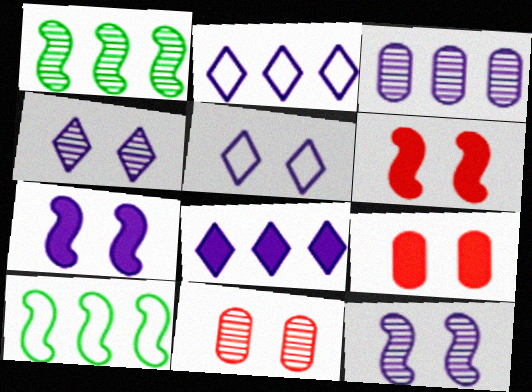[]